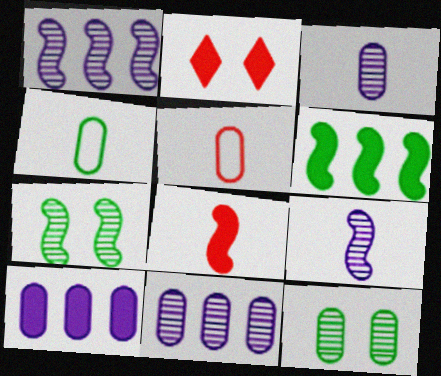[[1, 2, 4], 
[5, 10, 12]]